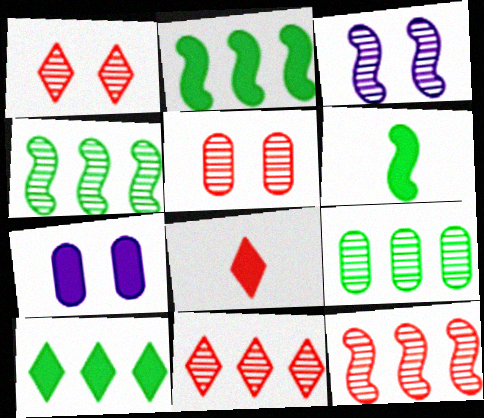[[2, 7, 8]]